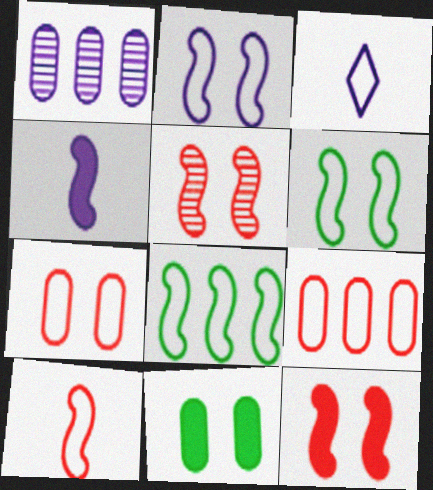[[2, 8, 10], 
[3, 6, 9], 
[3, 7, 8], 
[4, 5, 8]]